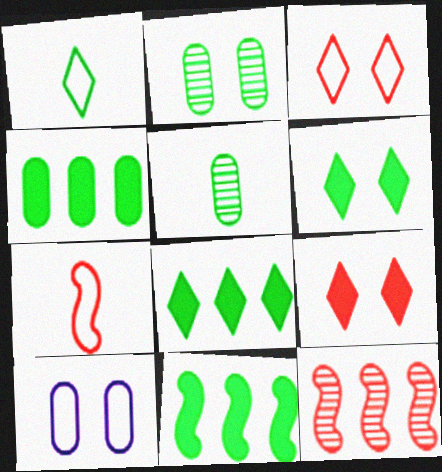[[1, 2, 11], 
[4, 8, 11]]